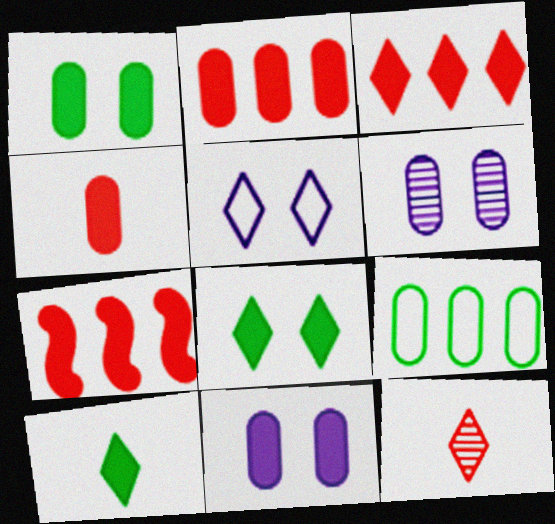[[2, 3, 7], 
[4, 6, 9], 
[7, 10, 11]]